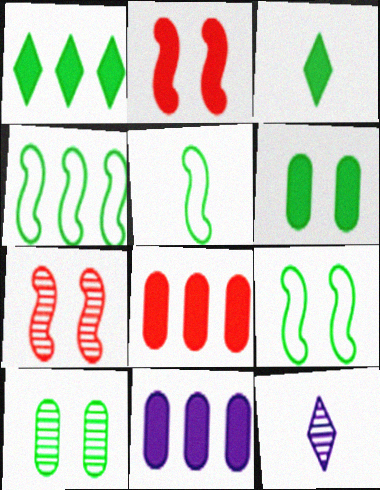[[1, 5, 10], 
[2, 3, 11], 
[3, 4, 10], 
[4, 5, 9], 
[8, 9, 12]]